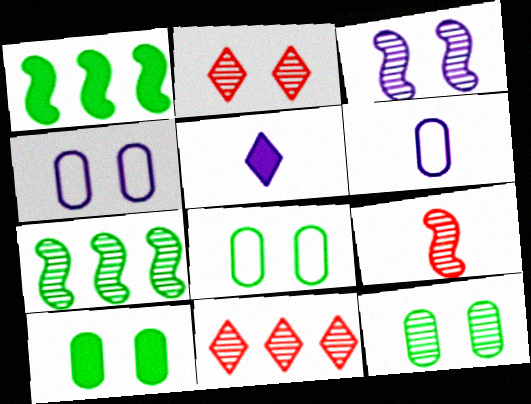[[1, 2, 6], 
[2, 3, 12], 
[3, 7, 9], 
[8, 10, 12]]